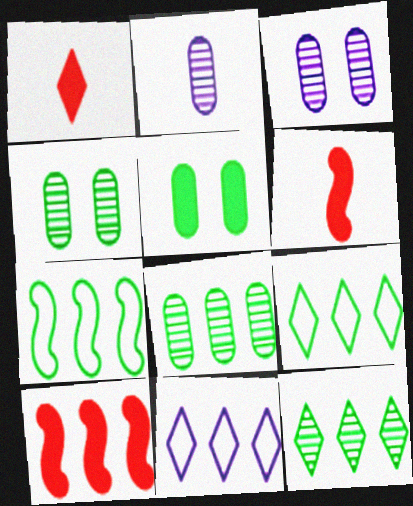[[1, 3, 7], 
[3, 6, 9], 
[4, 6, 11], 
[8, 10, 11]]